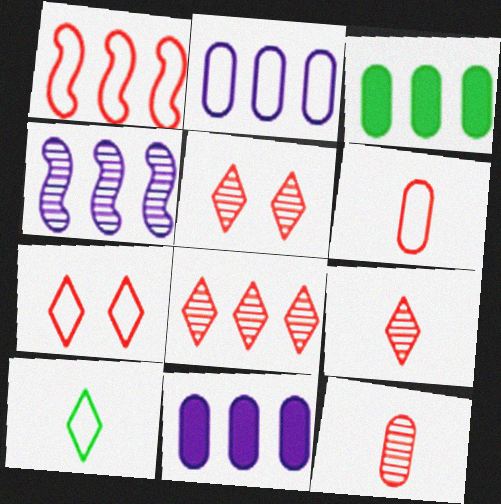[[1, 6, 7], 
[5, 8, 9]]